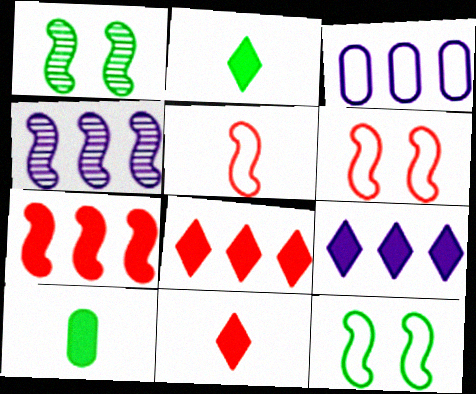[[1, 3, 11], 
[3, 4, 9]]